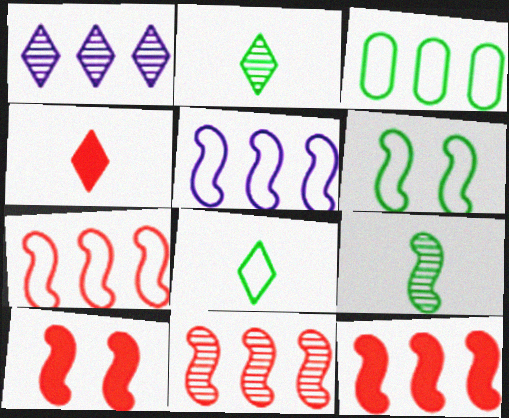[[1, 3, 12], 
[3, 6, 8], 
[5, 9, 10], 
[7, 11, 12]]